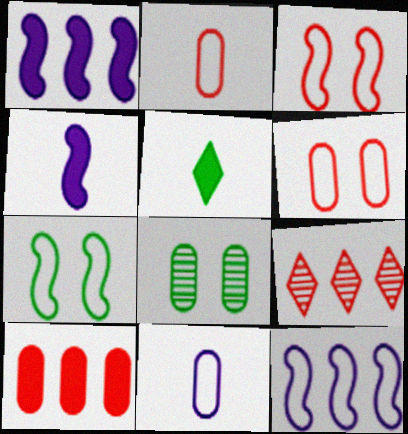[[8, 10, 11]]